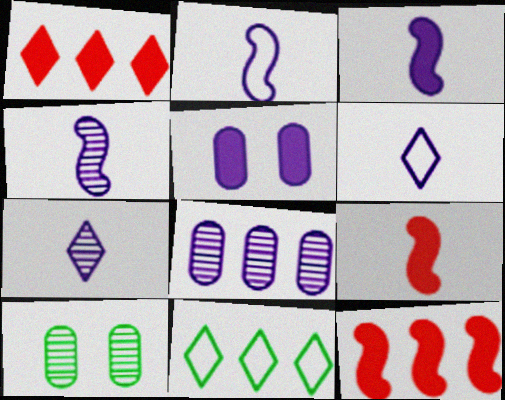[[1, 2, 10], 
[2, 3, 4], 
[6, 10, 12], 
[8, 11, 12]]